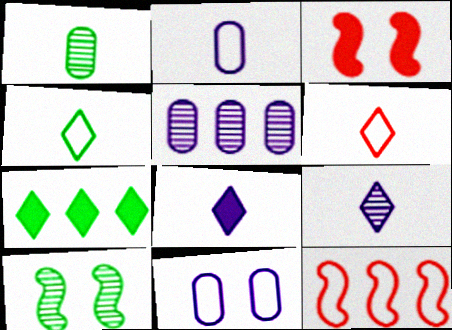[[3, 4, 5], 
[4, 11, 12], 
[5, 7, 12]]